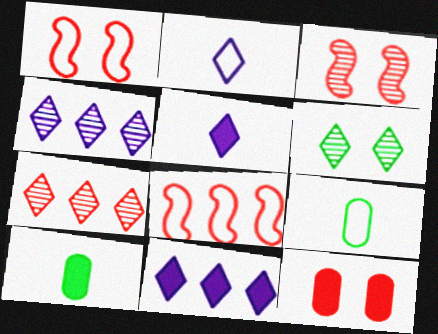[[1, 4, 10], 
[3, 9, 11]]